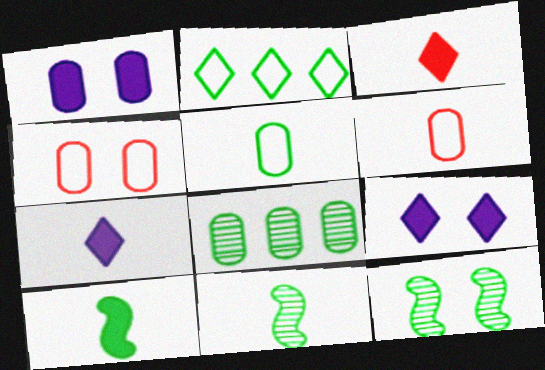[[1, 6, 8], 
[4, 9, 12], 
[6, 7, 11]]